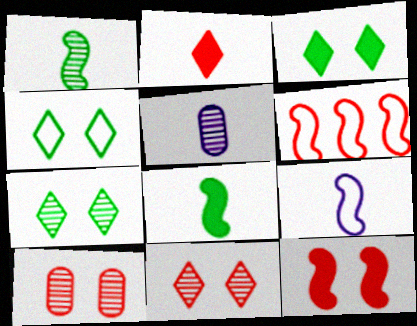[[2, 6, 10], 
[3, 4, 7], 
[3, 5, 6]]